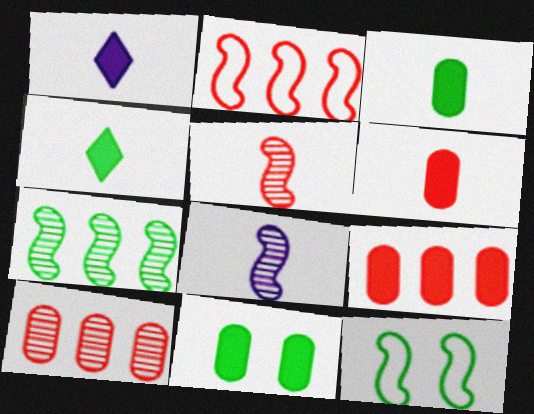[[1, 10, 12]]